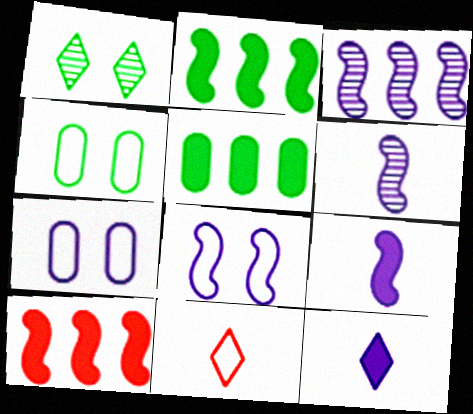[[3, 7, 12], 
[3, 8, 9]]